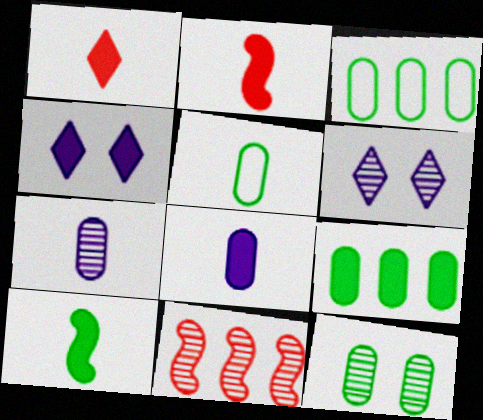[[1, 8, 10], 
[2, 3, 6], 
[2, 4, 9], 
[4, 5, 11], 
[5, 9, 12]]